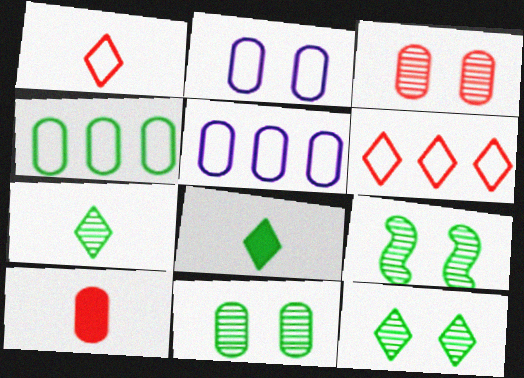[[4, 8, 9], 
[5, 10, 11], 
[9, 11, 12]]